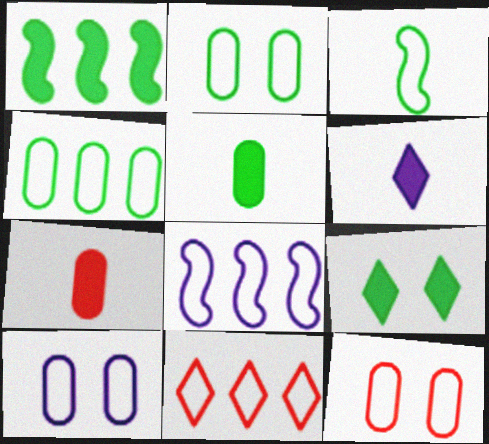[[1, 5, 9], 
[2, 10, 12], 
[3, 10, 11], 
[4, 8, 11]]